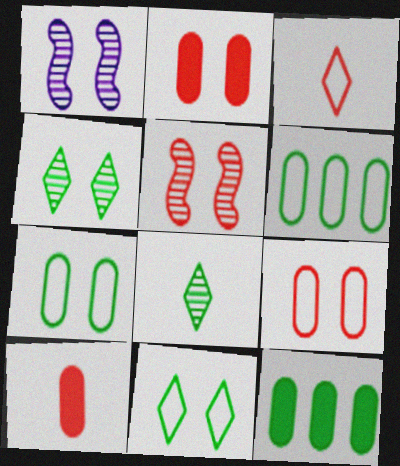[[1, 2, 11], 
[1, 3, 12]]